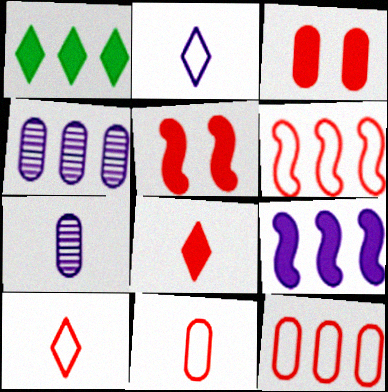[[1, 4, 6]]